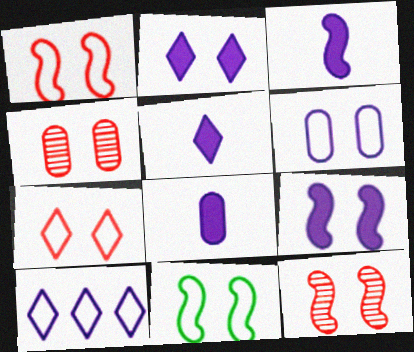[[2, 4, 11], 
[3, 5, 8], 
[6, 7, 11], 
[9, 11, 12]]